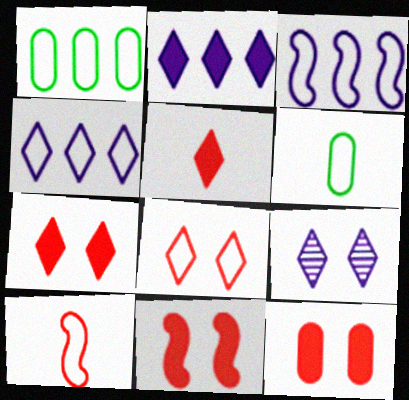[[3, 6, 8], 
[7, 11, 12]]